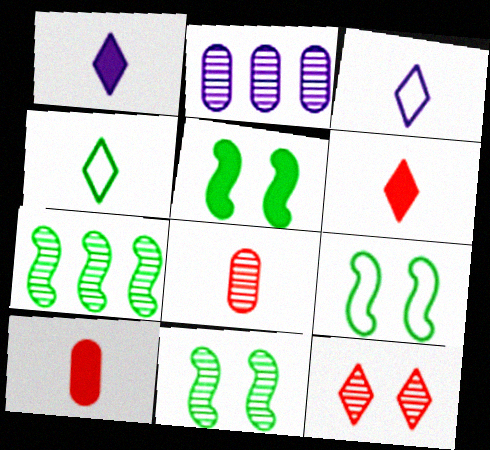[[2, 6, 9], 
[5, 9, 11]]